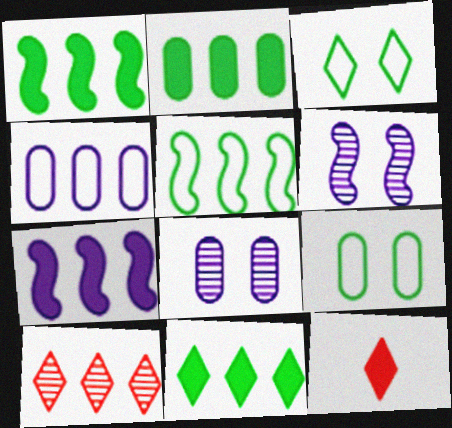[[1, 2, 11], 
[1, 4, 10], 
[5, 8, 12]]